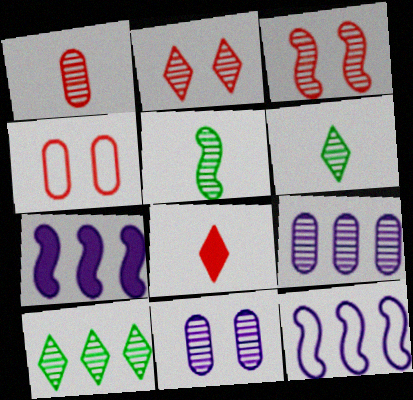[[2, 5, 9], 
[3, 6, 9], 
[4, 6, 7]]